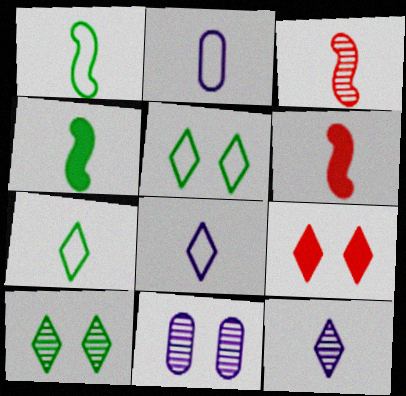[]